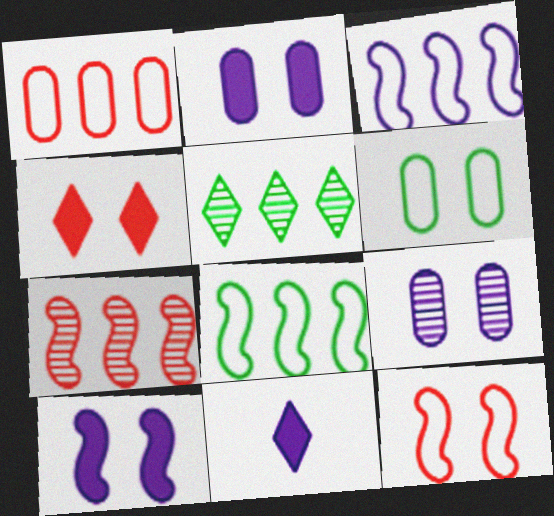[[3, 9, 11], 
[6, 7, 11]]